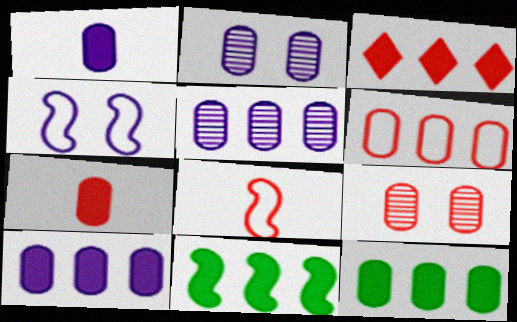[[3, 8, 9], 
[3, 10, 11], 
[5, 6, 12], 
[6, 7, 9]]